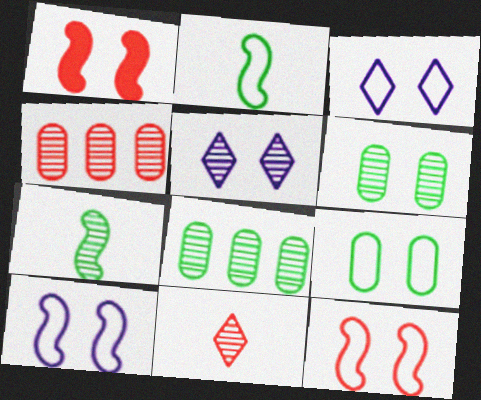[[1, 3, 6], 
[1, 5, 9], 
[3, 9, 12], 
[4, 5, 7]]